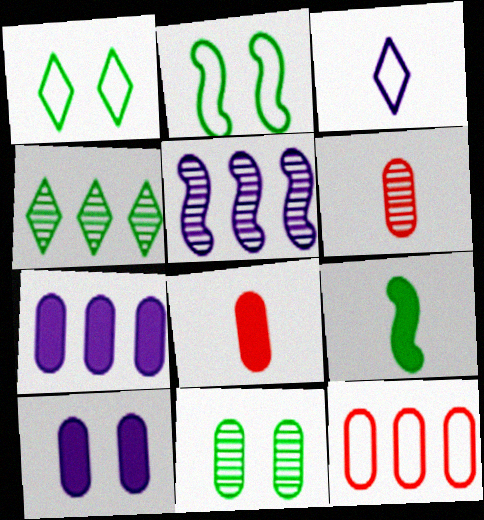[[1, 5, 8], 
[2, 3, 12], 
[3, 5, 10], 
[3, 6, 9]]